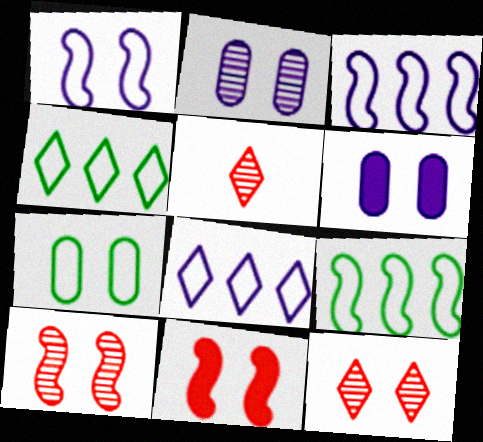[[5, 6, 9]]